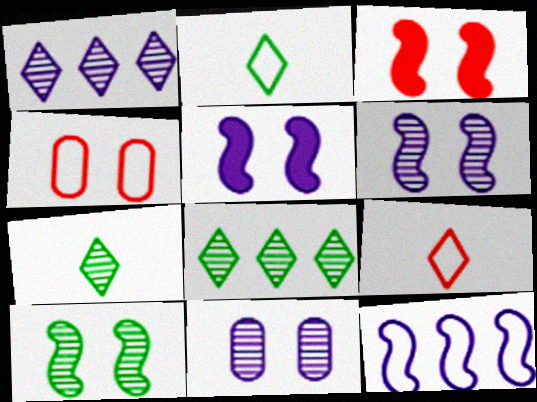[[2, 4, 12]]